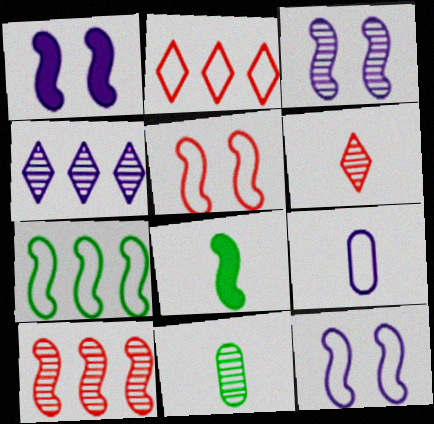[[1, 2, 11], 
[1, 3, 12], 
[1, 4, 9], 
[6, 8, 9], 
[8, 10, 12]]